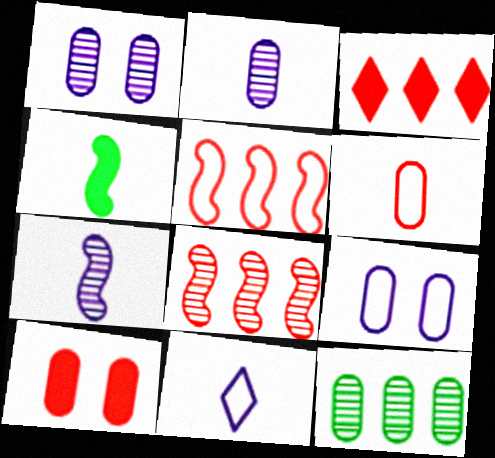[]